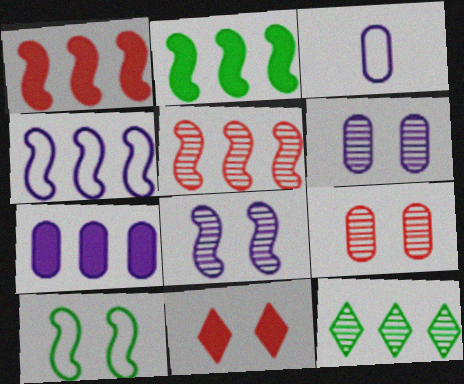[[2, 4, 5], 
[3, 6, 7], 
[6, 10, 11]]